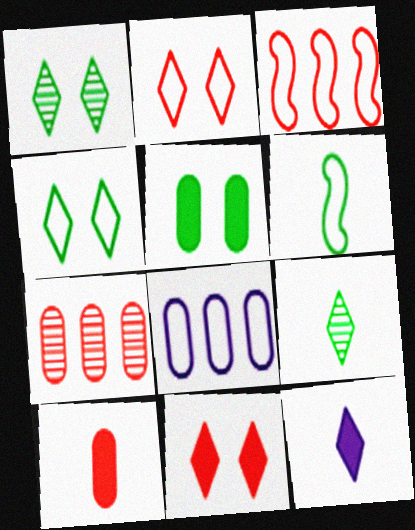[[2, 6, 8]]